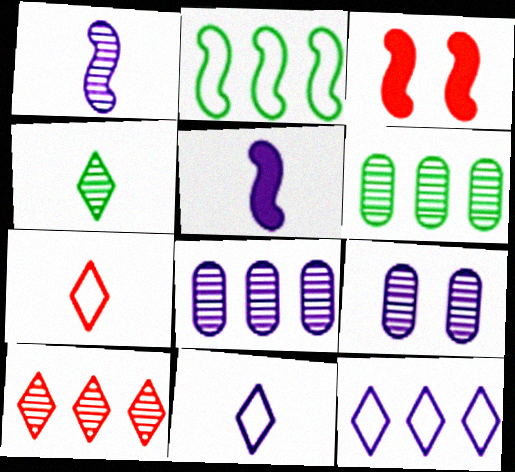[[1, 2, 3], 
[3, 6, 11], 
[5, 9, 12]]